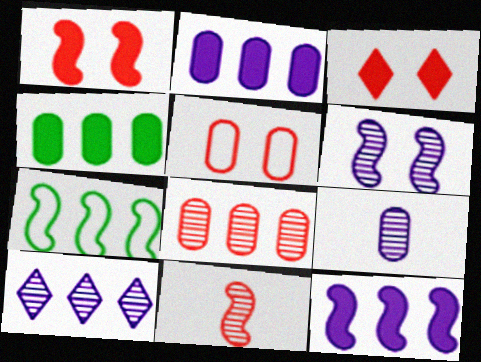[[3, 7, 9], 
[4, 5, 9], 
[6, 9, 10]]